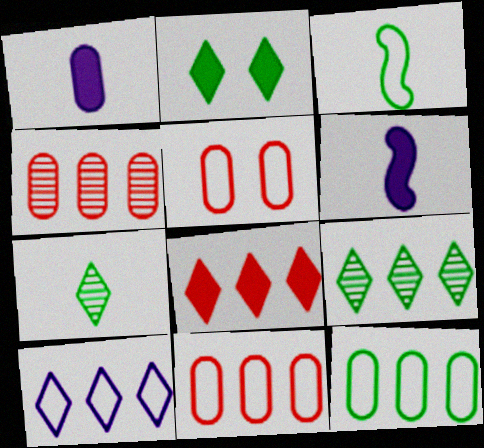[[3, 5, 10], 
[5, 6, 9], 
[8, 9, 10]]